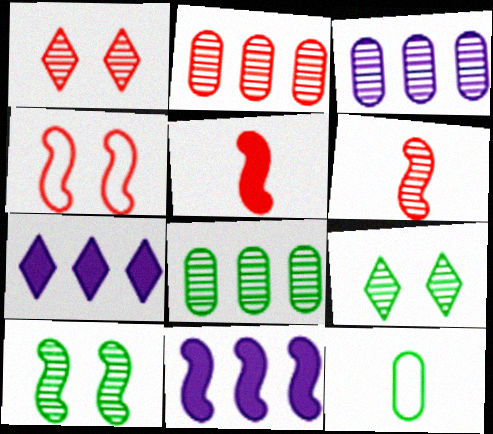[[1, 2, 6], 
[1, 11, 12], 
[2, 3, 8], 
[3, 6, 9]]